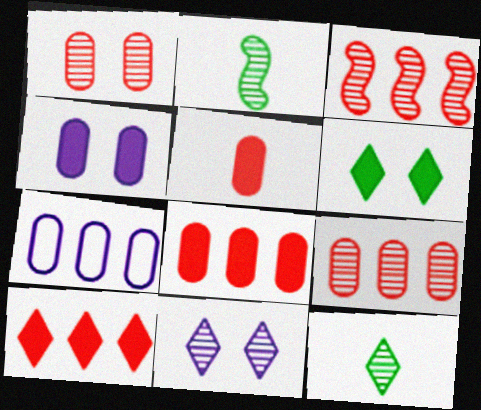[[2, 9, 11]]